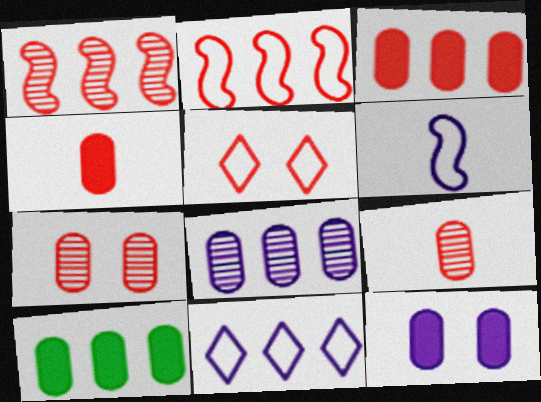[[1, 4, 5], 
[1, 10, 11], 
[4, 10, 12]]